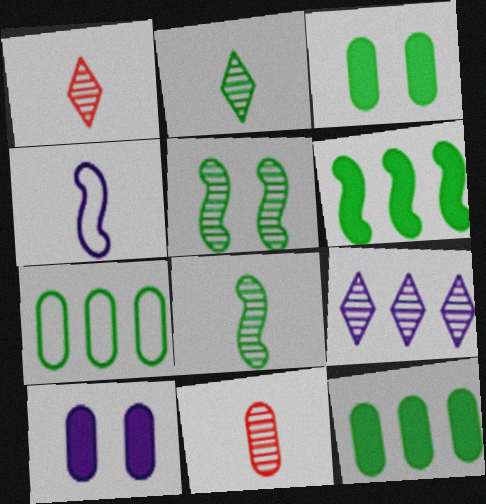[[4, 9, 10], 
[5, 9, 11], 
[7, 10, 11]]